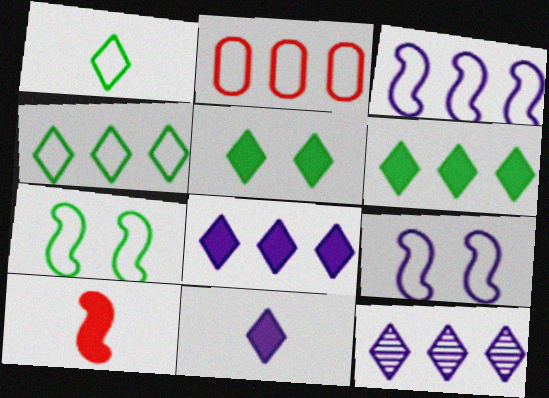[[1, 2, 9], 
[2, 3, 4]]